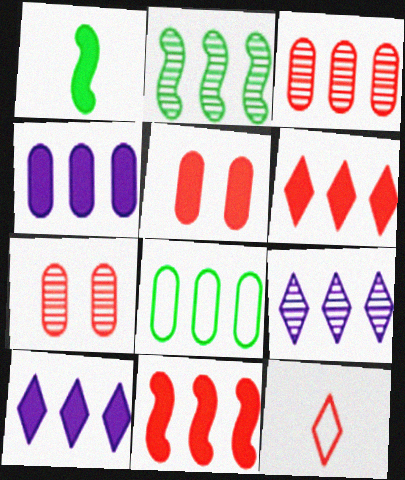[[1, 5, 10], 
[2, 3, 9], 
[3, 4, 8], 
[7, 11, 12], 
[8, 9, 11]]